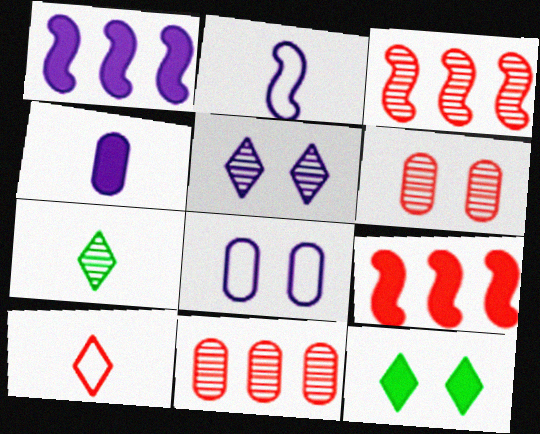[[2, 11, 12], 
[4, 9, 12], 
[6, 9, 10], 
[7, 8, 9]]